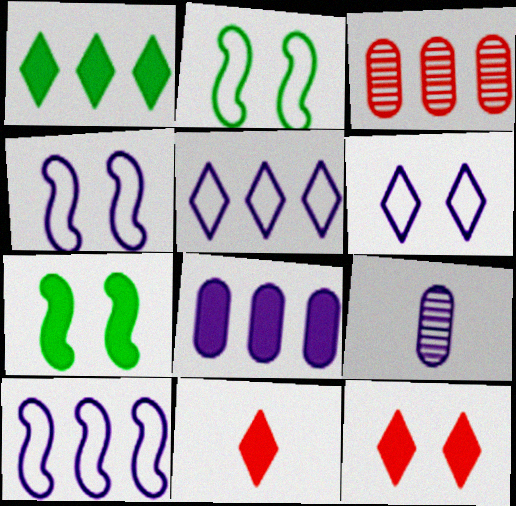[[1, 3, 10], 
[7, 8, 11]]